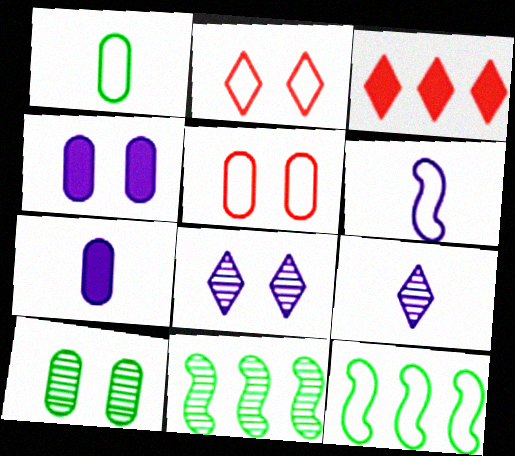[[2, 7, 11], 
[3, 6, 10], 
[4, 5, 10], 
[6, 7, 9]]